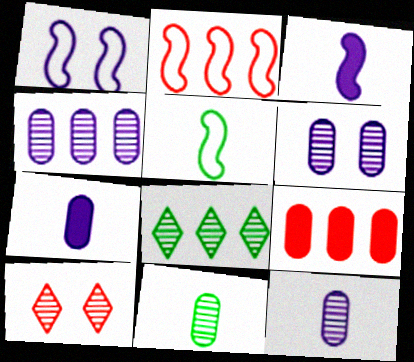[[1, 2, 5], 
[4, 6, 12]]